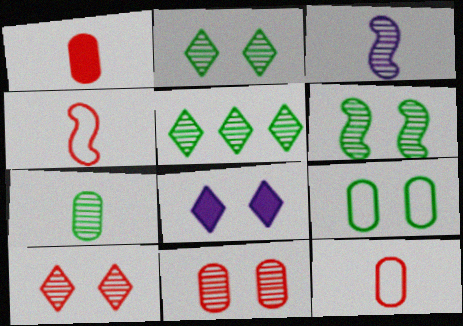[[3, 5, 11], 
[5, 6, 7]]